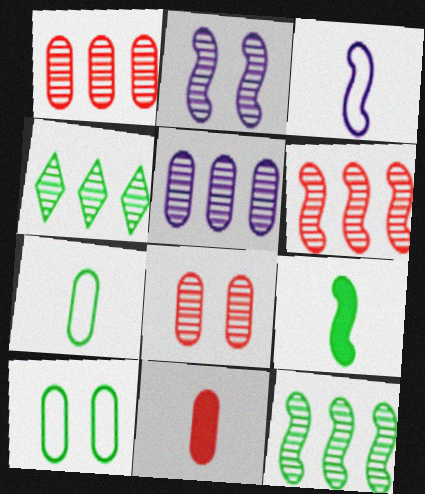[[4, 5, 6], 
[4, 9, 10], 
[5, 10, 11]]